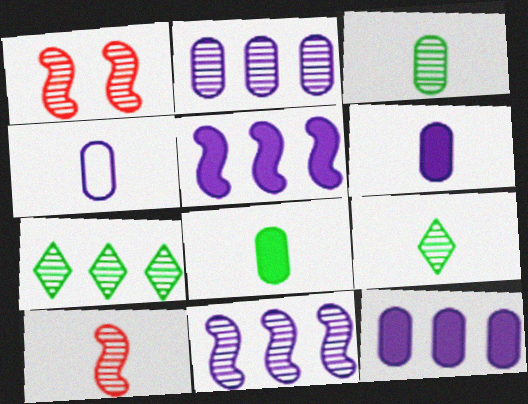[[1, 2, 9]]